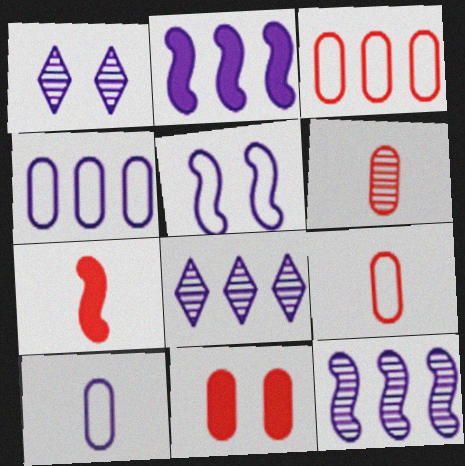[[1, 2, 10], 
[2, 4, 8], 
[3, 6, 11]]